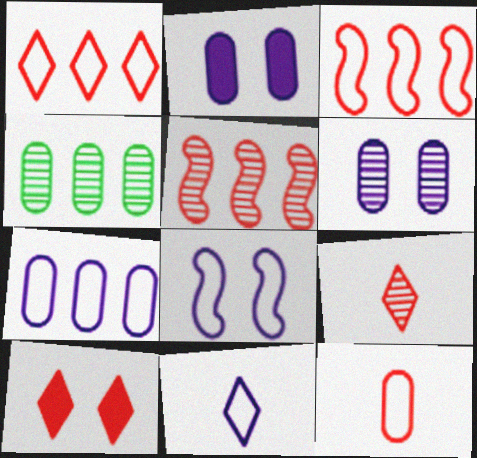[[1, 9, 10], 
[2, 4, 12], 
[5, 10, 12], 
[7, 8, 11]]